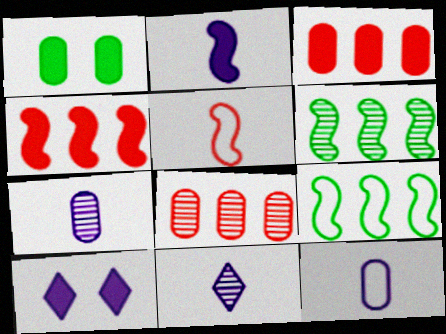[[1, 8, 12], 
[2, 11, 12]]